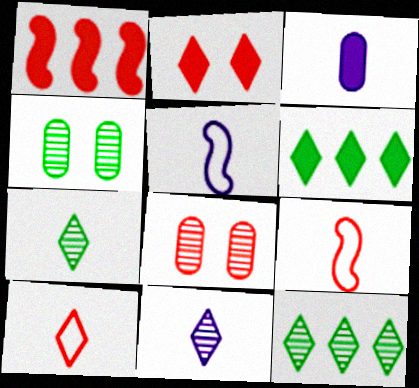[[1, 8, 10], 
[3, 5, 11], 
[3, 7, 9], 
[5, 6, 8]]